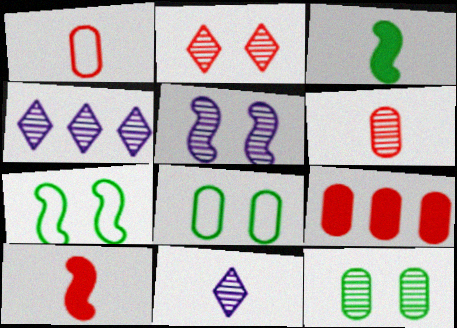[[1, 3, 11], 
[2, 5, 12], 
[4, 8, 10], 
[7, 9, 11]]